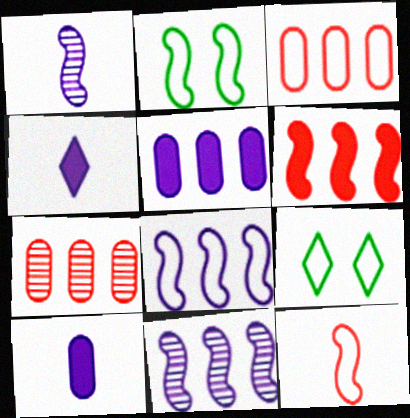[[1, 2, 6], 
[2, 4, 7], 
[2, 8, 12]]